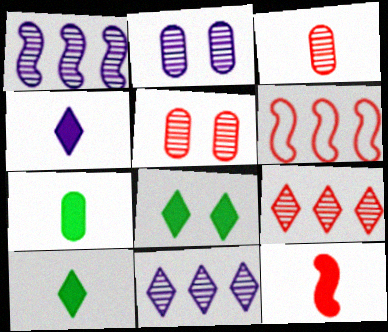[[2, 6, 10], 
[4, 7, 12]]